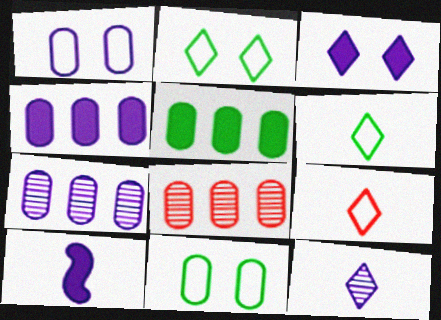[[2, 8, 10], 
[3, 4, 10]]